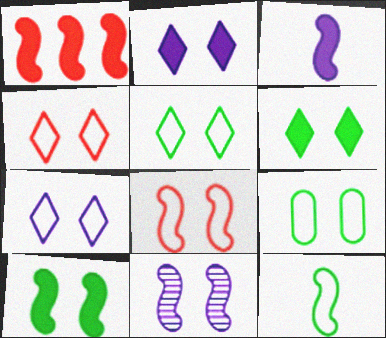[[1, 3, 10], 
[1, 11, 12], 
[4, 5, 7], 
[7, 8, 9], 
[8, 10, 11]]